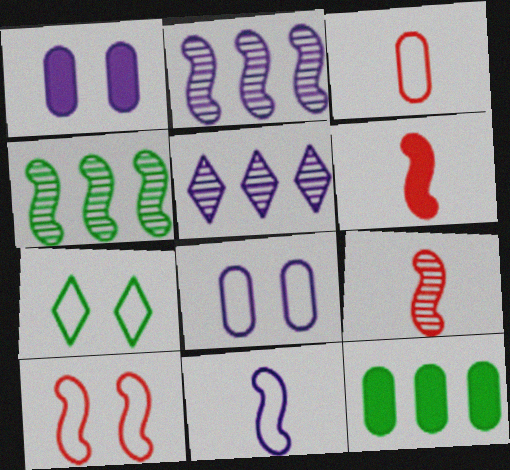[[1, 5, 11], 
[7, 8, 10]]